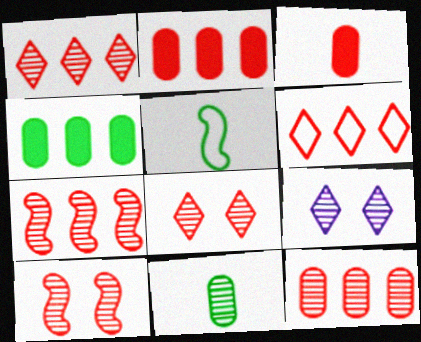[[1, 7, 12], 
[2, 5, 9], 
[2, 6, 7], 
[3, 6, 10], 
[7, 9, 11]]